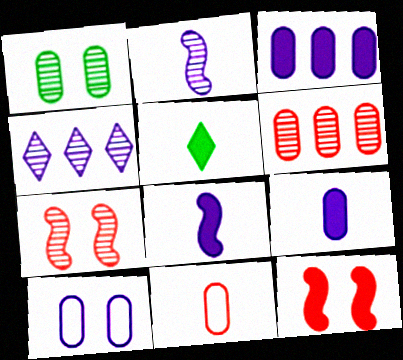[[1, 3, 11], 
[2, 5, 11], 
[3, 5, 12], 
[4, 8, 10]]